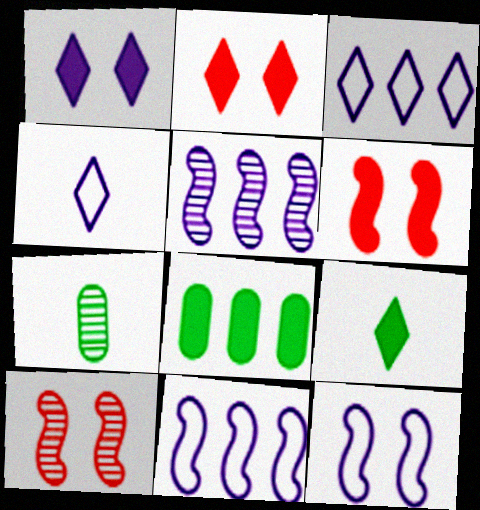[[2, 7, 11], 
[3, 6, 7], 
[4, 8, 10]]